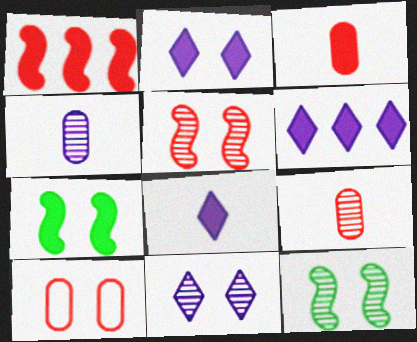[[2, 6, 8], 
[2, 10, 12], 
[3, 6, 7], 
[7, 10, 11]]